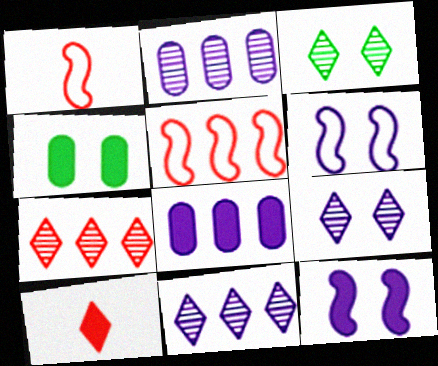[[1, 3, 8], 
[1, 4, 11]]